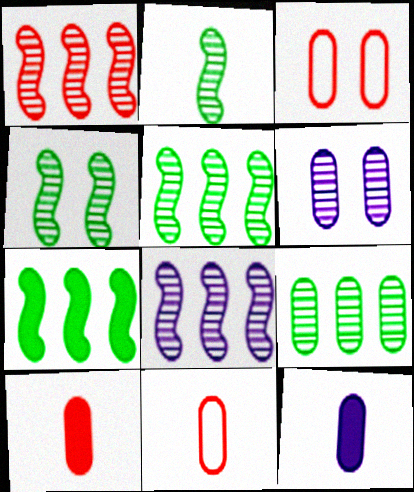[[1, 5, 8], 
[2, 4, 5], 
[3, 9, 12]]